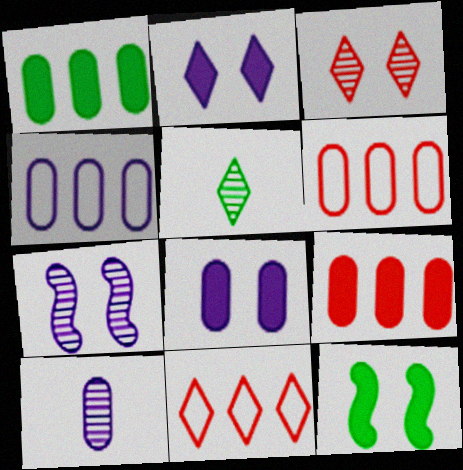[[2, 5, 11], 
[4, 8, 10], 
[10, 11, 12]]